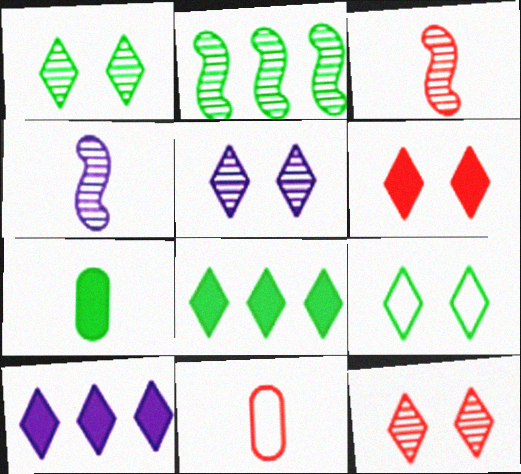[[1, 5, 12], 
[2, 7, 9], 
[5, 6, 9]]